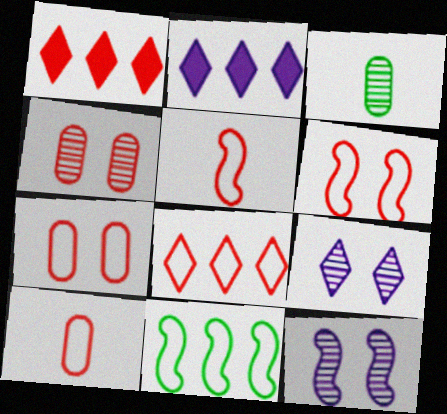[[1, 4, 5], 
[2, 3, 6], 
[5, 7, 8], 
[6, 8, 10]]